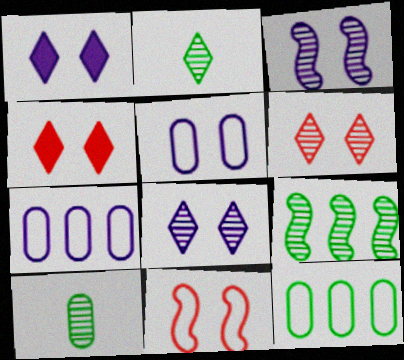[[1, 3, 5]]